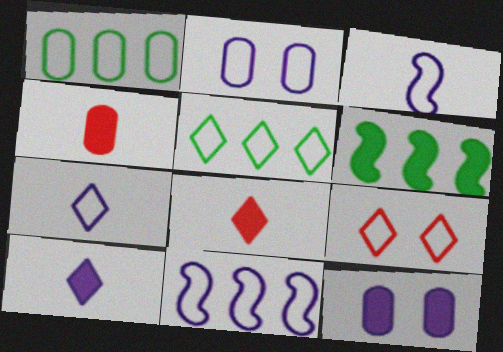[[1, 3, 9], 
[2, 7, 11], 
[5, 7, 9], 
[6, 8, 12]]